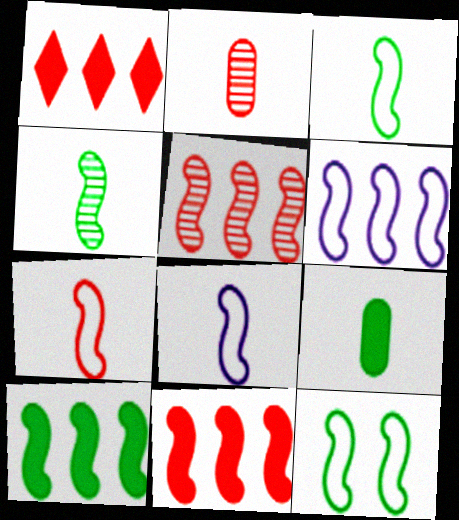[[3, 7, 8], 
[4, 10, 12], 
[5, 6, 10], 
[6, 7, 12]]